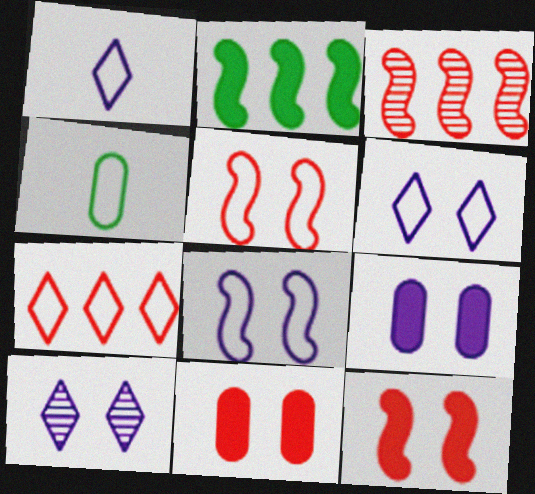[[4, 7, 8], 
[8, 9, 10]]